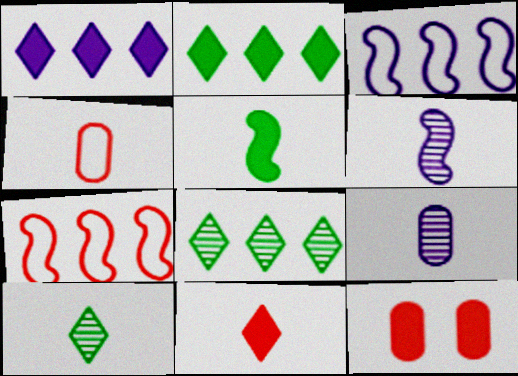[[1, 5, 12], 
[3, 10, 12]]